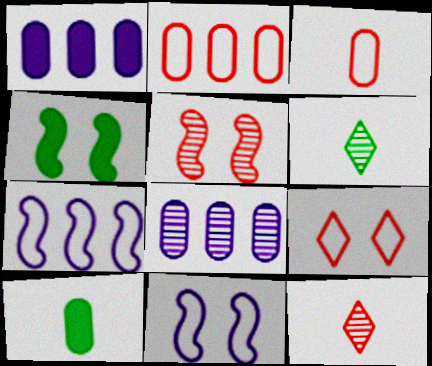[[4, 5, 11], 
[5, 6, 8]]